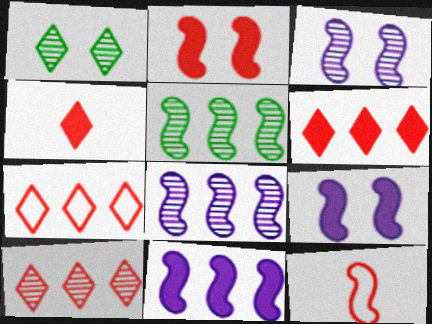[[5, 9, 12], 
[6, 7, 10]]